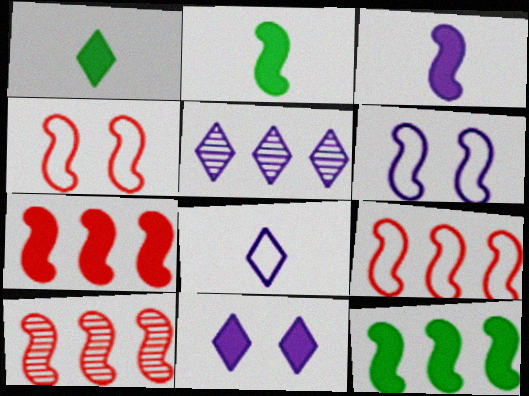[[2, 6, 10], 
[5, 8, 11], 
[7, 9, 10]]